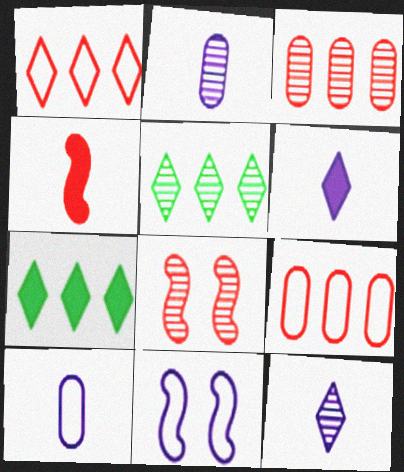[[2, 5, 8], 
[7, 8, 10]]